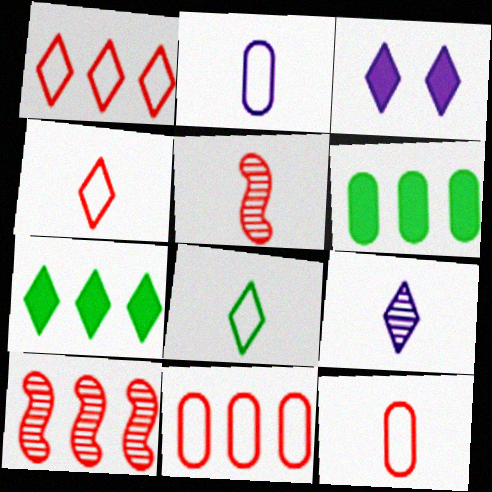[]